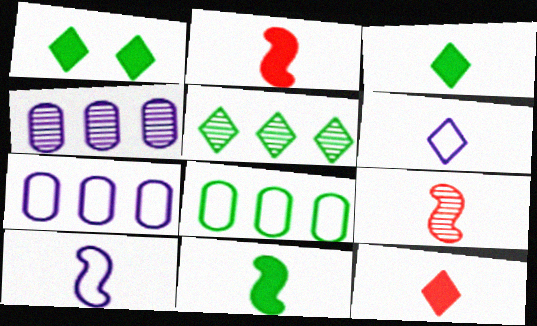[[1, 7, 9], 
[9, 10, 11]]